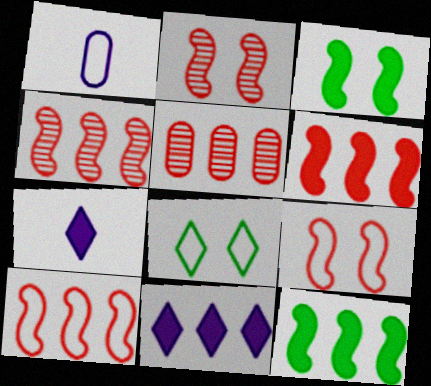[[1, 8, 10], 
[4, 6, 10]]